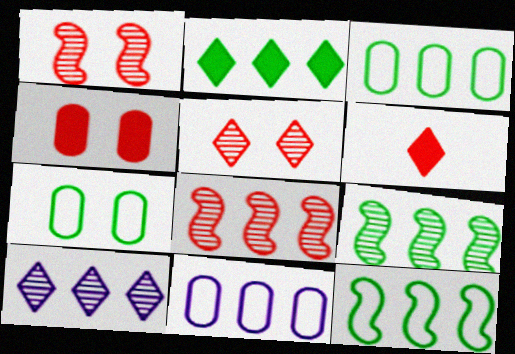[[2, 3, 9], 
[2, 8, 11]]